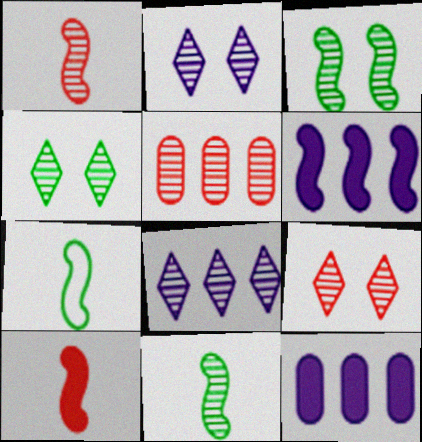[[1, 5, 9], 
[2, 4, 9], 
[2, 5, 11], 
[7, 9, 12]]